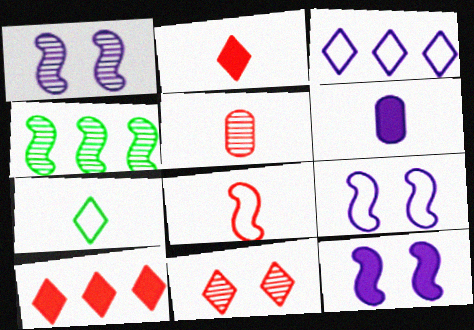[[1, 3, 6], 
[1, 9, 12], 
[2, 5, 8], 
[4, 8, 12]]